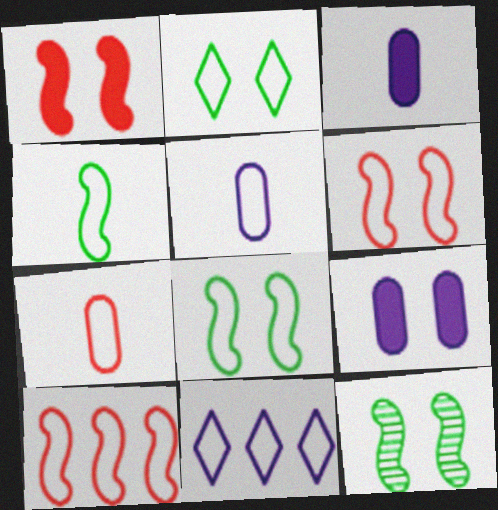[[2, 5, 10], 
[7, 8, 11]]